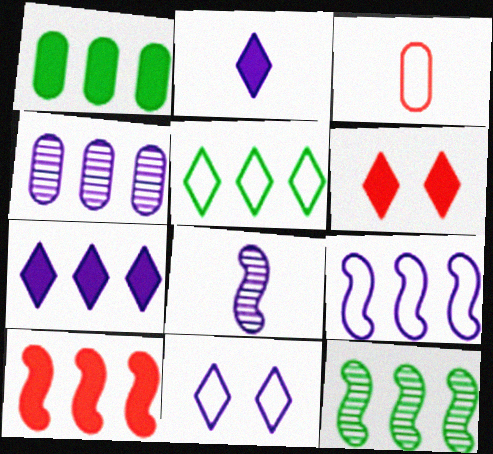[[1, 5, 12], 
[1, 7, 10], 
[4, 5, 10], 
[4, 7, 9], 
[9, 10, 12]]